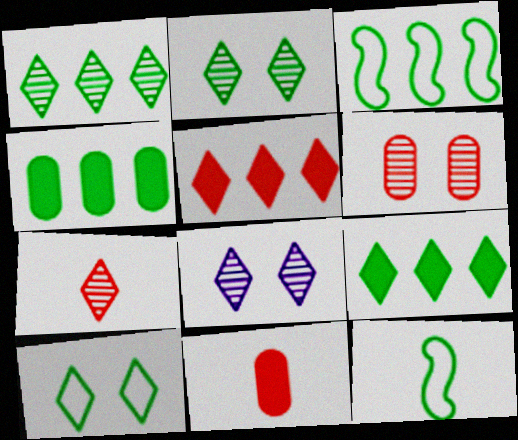[[1, 3, 4], 
[1, 7, 8], 
[2, 4, 12], 
[3, 8, 11]]